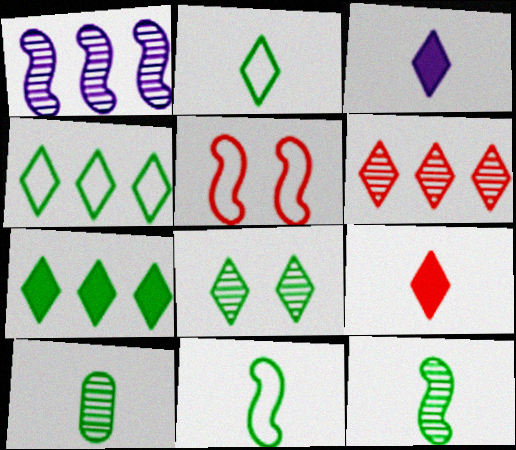[[2, 7, 8]]